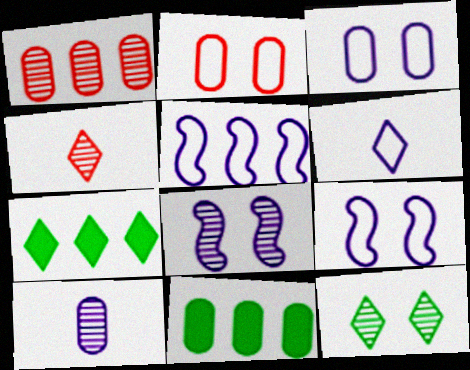[[1, 5, 7], 
[2, 10, 11], 
[3, 5, 6], 
[4, 9, 11]]